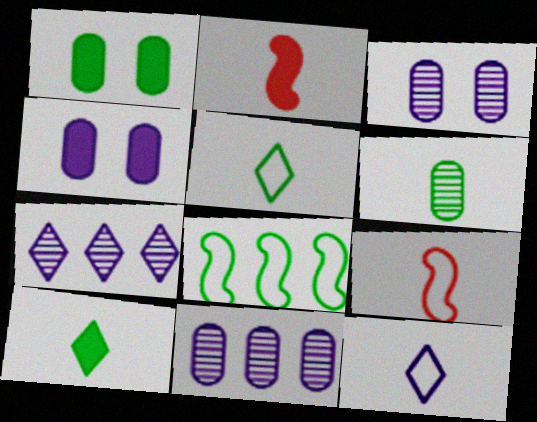[[1, 7, 9], 
[2, 6, 12]]